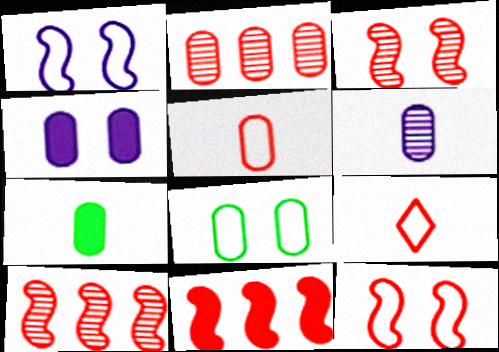[[5, 6, 7]]